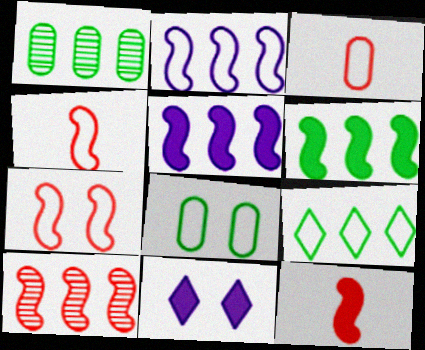[[1, 4, 11], 
[1, 6, 9], 
[2, 6, 10], 
[7, 10, 12]]